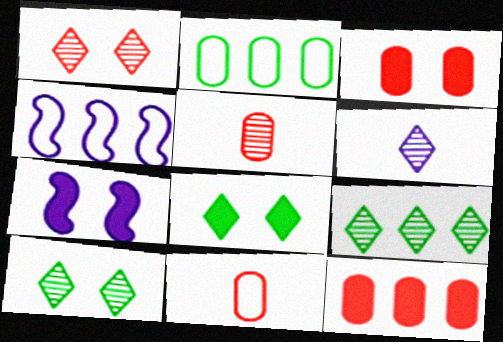[[1, 6, 9], 
[3, 7, 8], 
[4, 5, 8], 
[4, 9, 12], 
[7, 9, 11]]